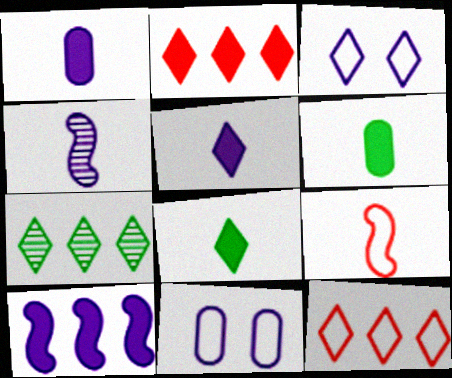[]